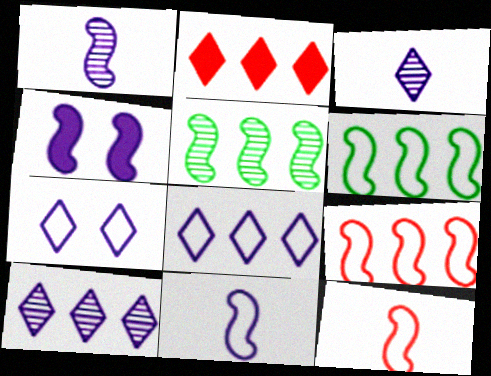[[4, 5, 12]]